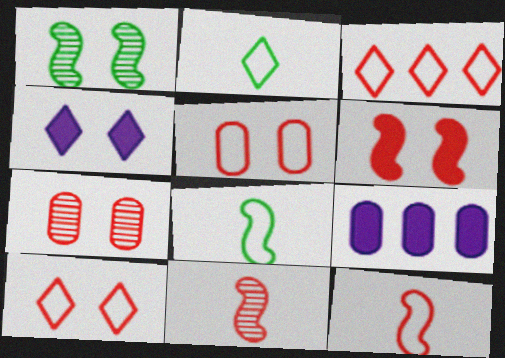[[1, 4, 5], 
[3, 5, 12], 
[6, 7, 10]]